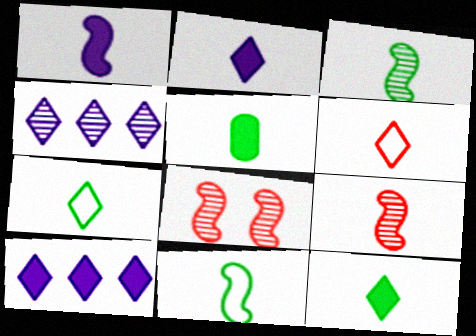[[1, 9, 11], 
[3, 5, 7]]